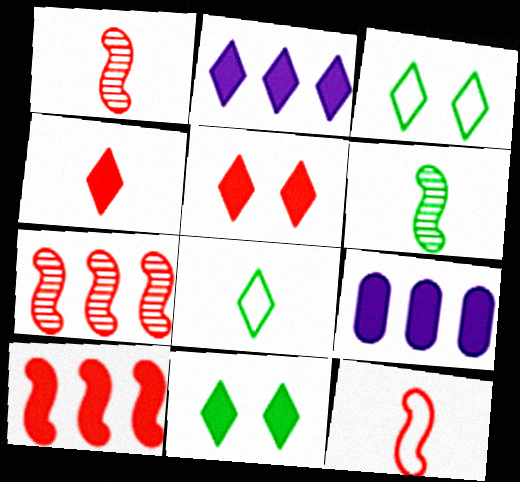[[1, 3, 9], 
[2, 4, 11]]